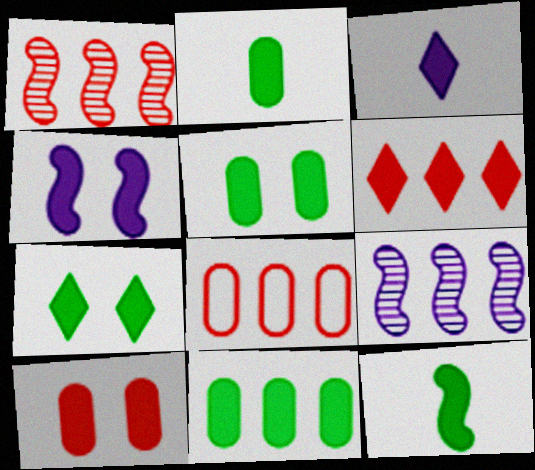[[1, 6, 8], 
[2, 4, 6], 
[2, 5, 11], 
[3, 6, 7], 
[4, 7, 10], 
[7, 11, 12]]